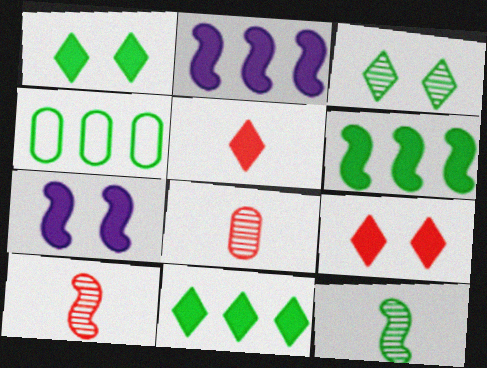[[1, 4, 12]]